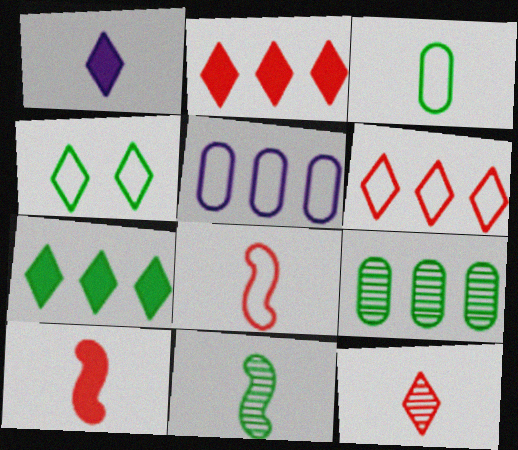[[4, 5, 8]]